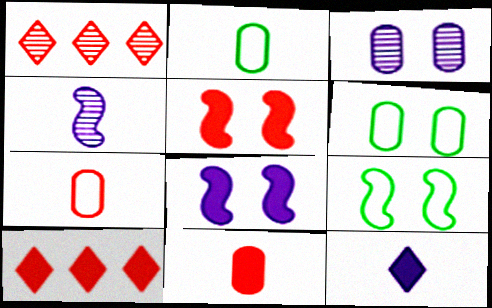[[1, 2, 8], 
[1, 5, 7], 
[4, 6, 10], 
[5, 10, 11]]